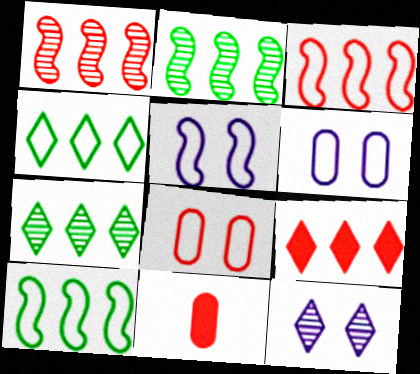[[5, 7, 11], 
[10, 11, 12]]